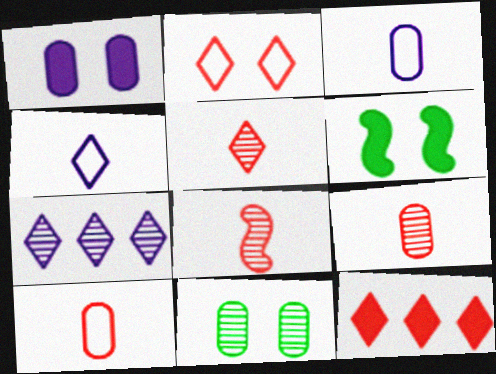[[2, 5, 12], 
[5, 8, 9], 
[6, 7, 10], 
[7, 8, 11]]